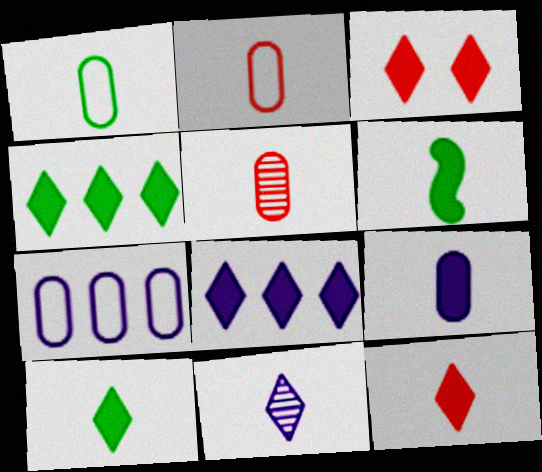[[1, 5, 9], 
[2, 6, 11], 
[3, 8, 10], 
[6, 9, 12]]